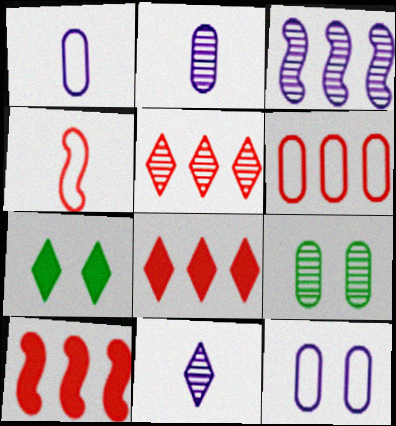[[5, 6, 10]]